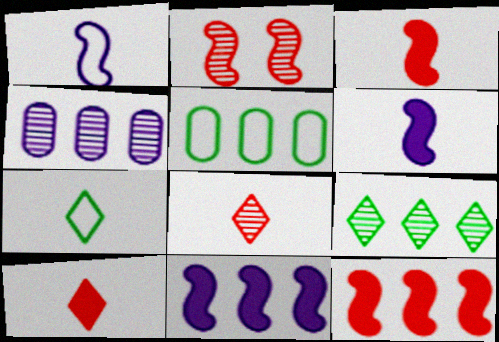[]